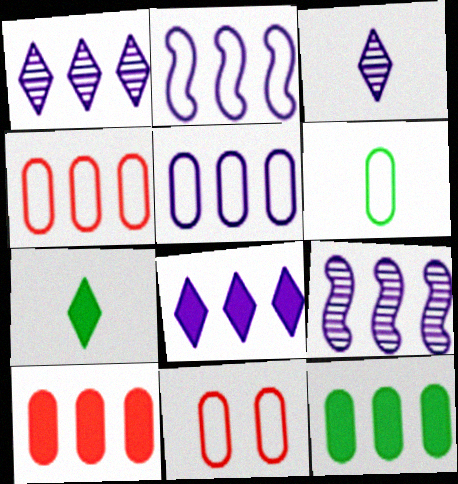[[5, 6, 11], 
[5, 8, 9], 
[7, 9, 11]]